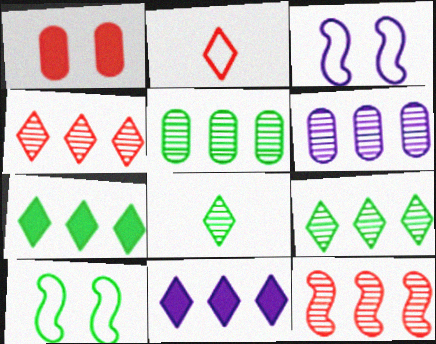[[1, 2, 12], 
[6, 9, 12]]